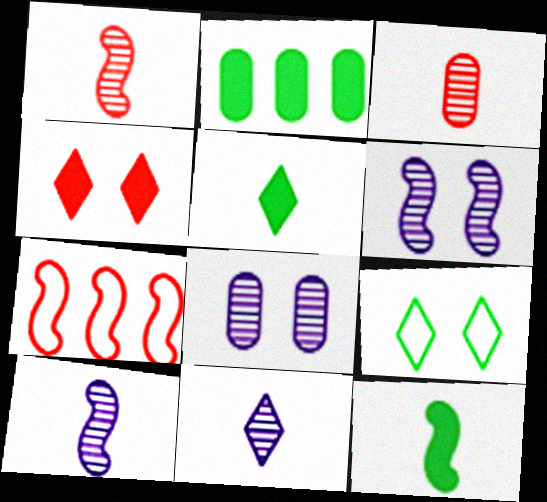[[3, 4, 7], 
[5, 7, 8], 
[6, 7, 12]]